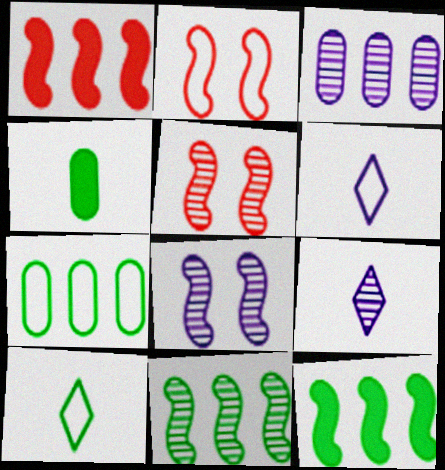[[2, 6, 7], 
[3, 8, 9]]